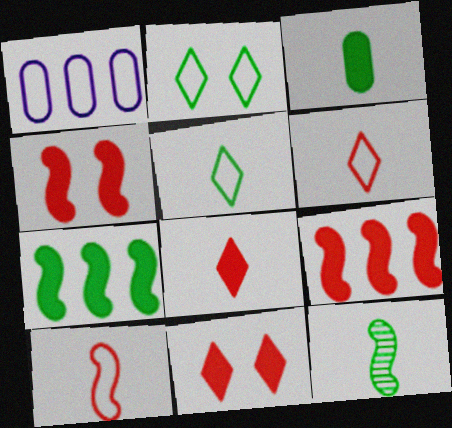[[1, 2, 10], 
[1, 11, 12], 
[3, 5, 12]]